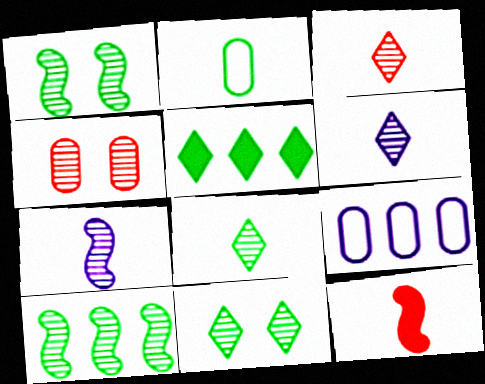[[1, 2, 5], 
[2, 6, 12], 
[3, 6, 8], 
[4, 6, 10], 
[9, 11, 12]]